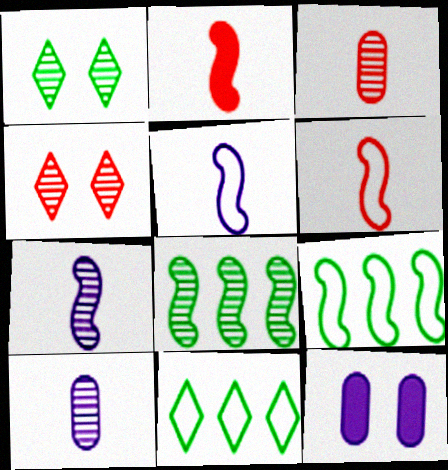[[4, 8, 10]]